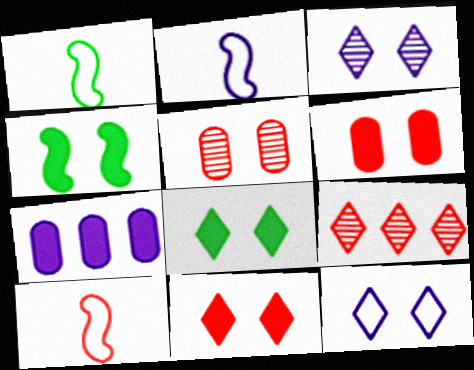[[1, 2, 10], 
[2, 3, 7], 
[4, 5, 12], 
[6, 9, 10]]